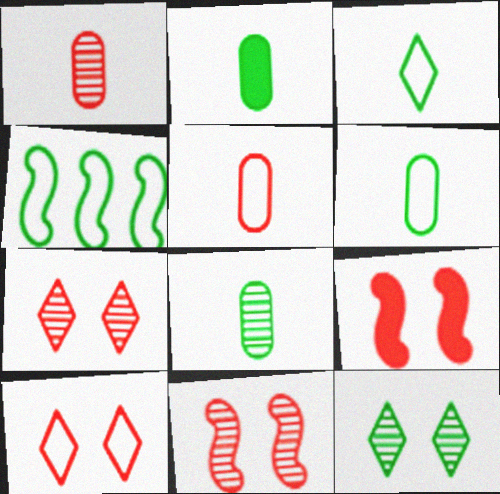[[2, 4, 12], 
[2, 6, 8]]